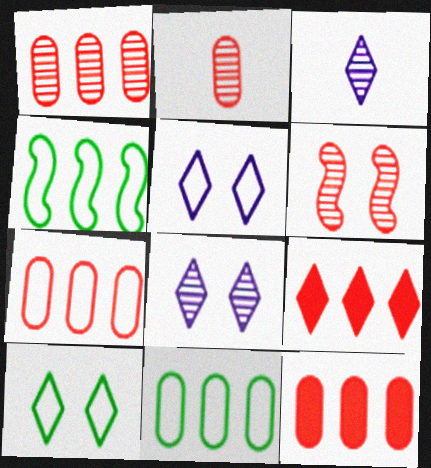[[1, 7, 12], 
[3, 9, 10]]